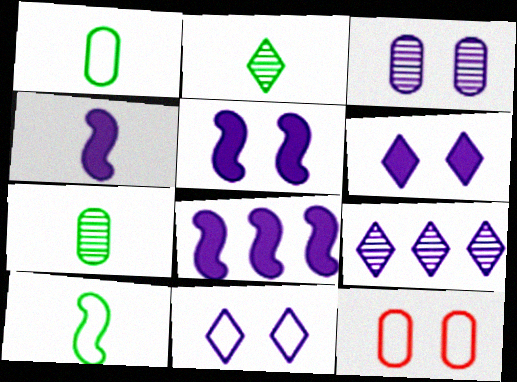[[2, 8, 12], 
[3, 5, 11], 
[4, 5, 8]]